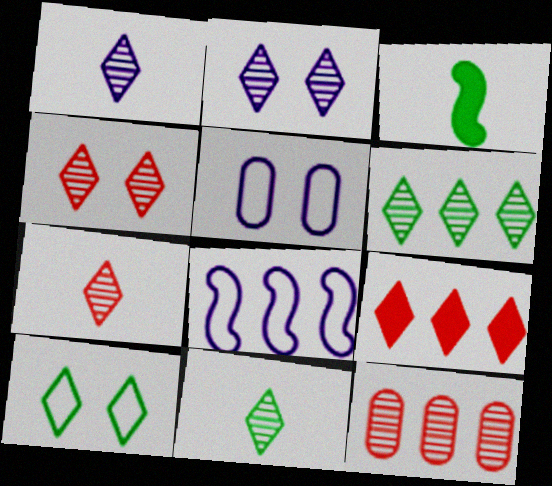[[1, 4, 6], 
[1, 7, 11], 
[1, 9, 10], 
[2, 6, 7]]